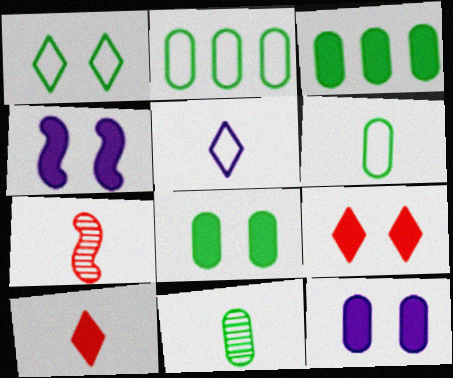[[2, 8, 11], 
[3, 4, 10], 
[4, 8, 9]]